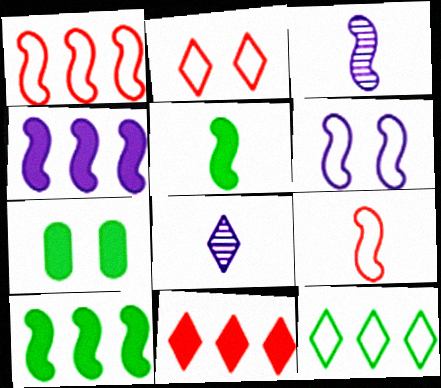[[1, 7, 8], 
[3, 4, 6], 
[3, 5, 9]]